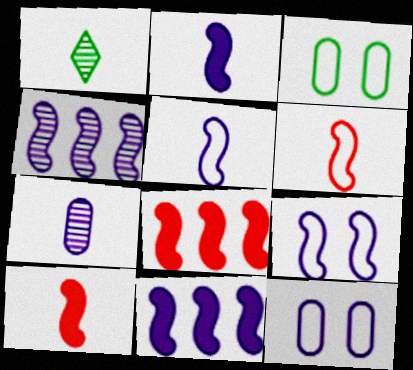[[1, 8, 12], 
[2, 4, 9]]